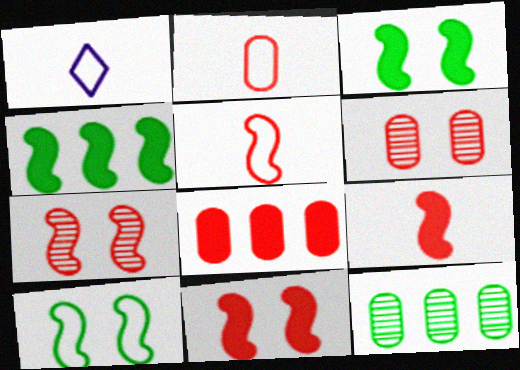[[1, 4, 6], 
[1, 11, 12], 
[2, 6, 8]]